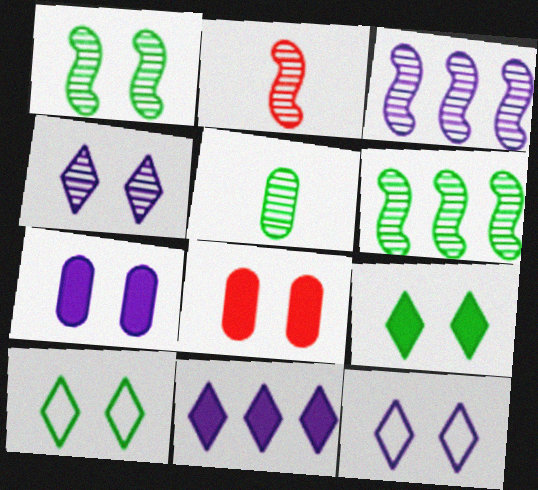[[1, 2, 3], 
[1, 8, 12]]